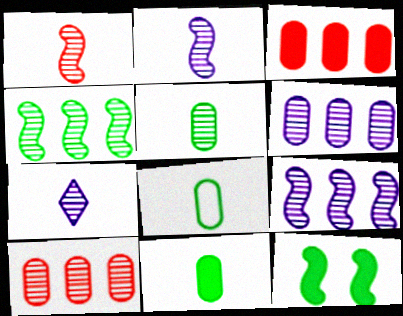[[1, 5, 7], 
[5, 8, 11]]